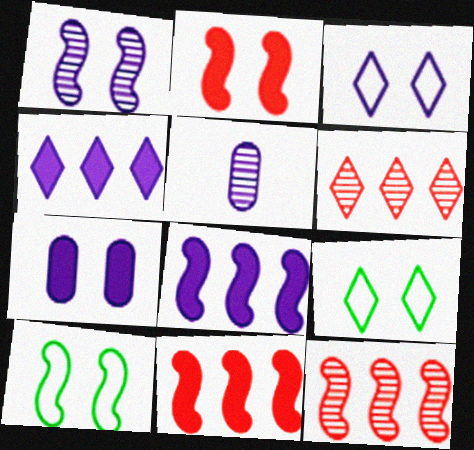[[1, 2, 10], 
[1, 3, 7], 
[3, 5, 8], 
[5, 9, 11]]